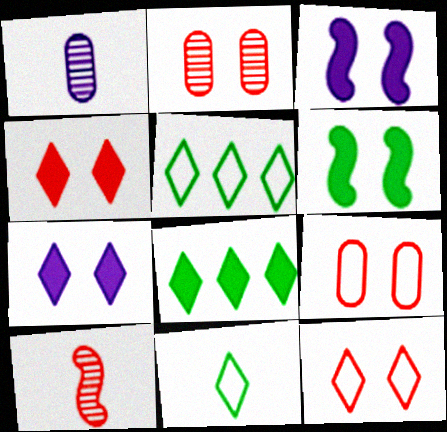[]